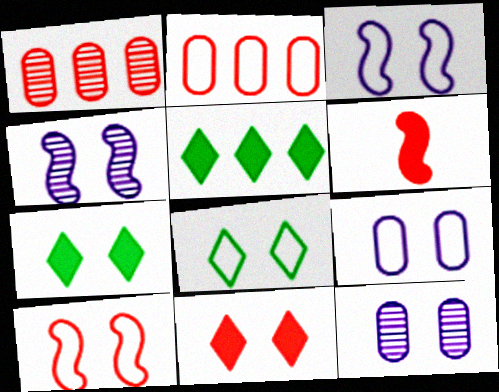[[7, 10, 12], 
[8, 9, 10]]